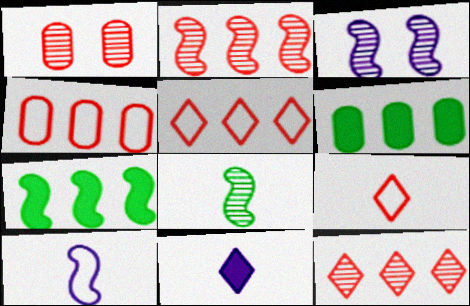[[2, 3, 8], 
[3, 6, 9]]